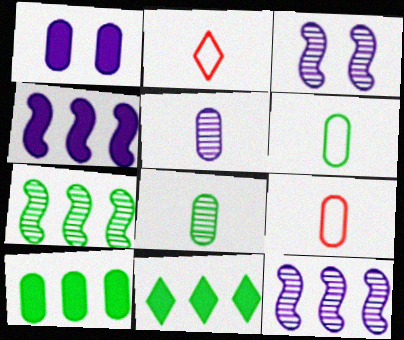[[1, 2, 7], 
[2, 3, 10], 
[3, 9, 11]]